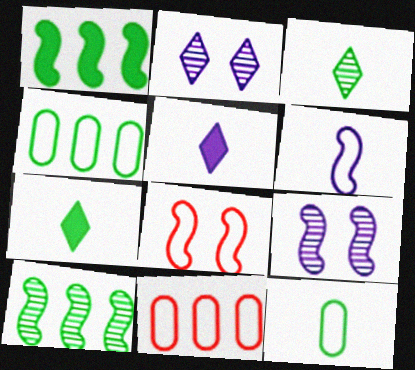[[7, 9, 11]]